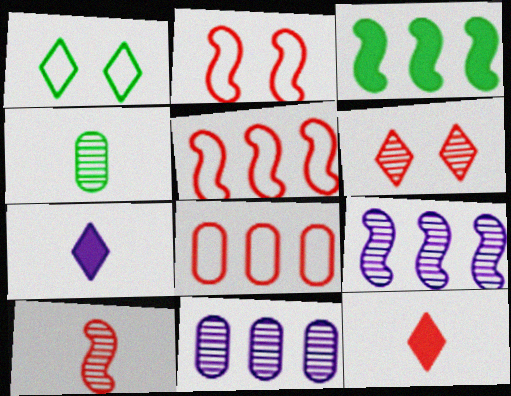[[1, 3, 4], 
[3, 5, 9], 
[4, 6, 9]]